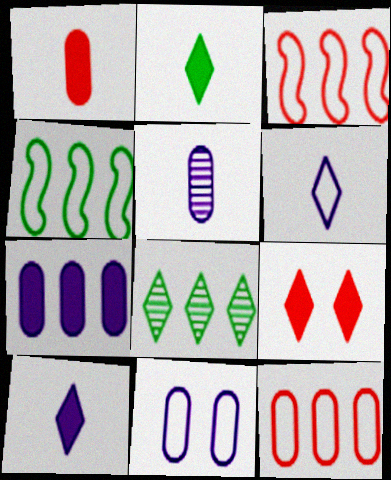[[3, 7, 8], 
[4, 5, 9], 
[5, 7, 11], 
[6, 8, 9]]